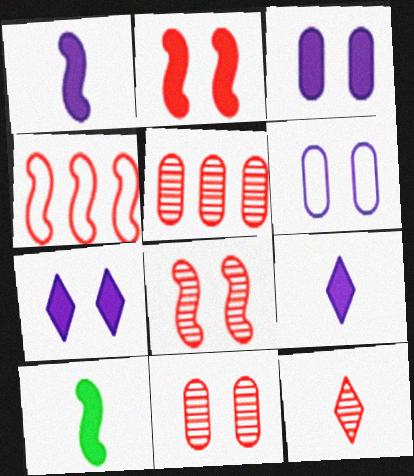[[5, 8, 12]]